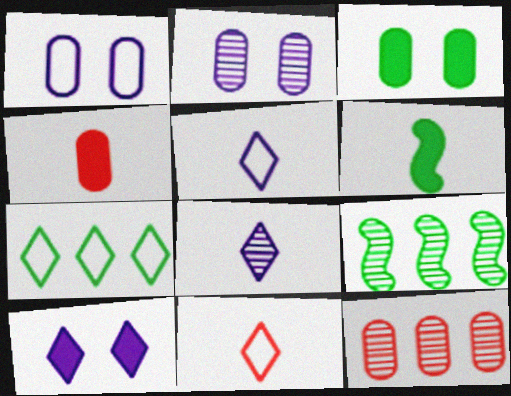[]